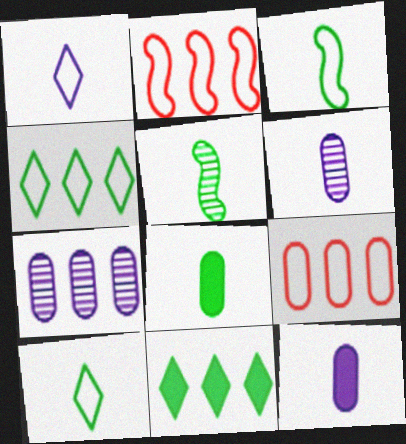[[2, 7, 11], 
[5, 8, 10]]